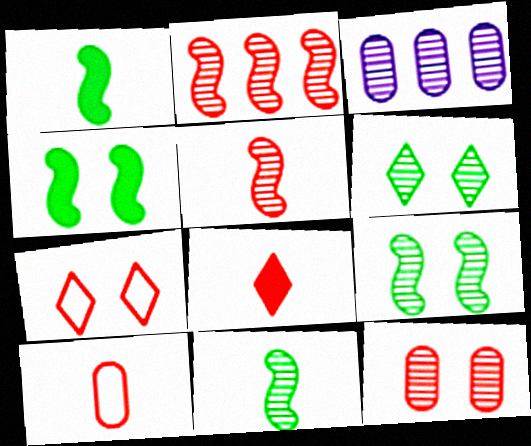[[1, 3, 7], 
[3, 5, 6], 
[5, 8, 10]]